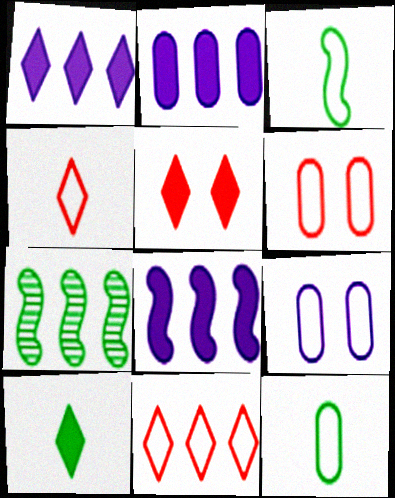[[1, 2, 8], 
[1, 5, 10], 
[2, 7, 11], 
[3, 9, 11]]